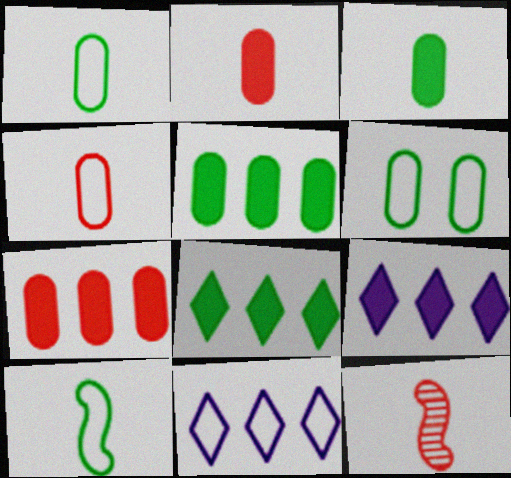[[6, 9, 12]]